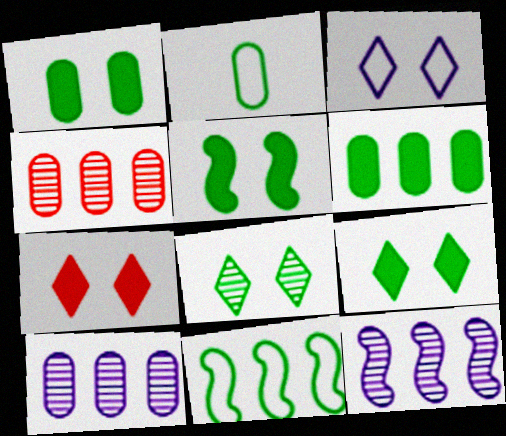[[1, 5, 9], 
[2, 7, 12], 
[3, 7, 8]]